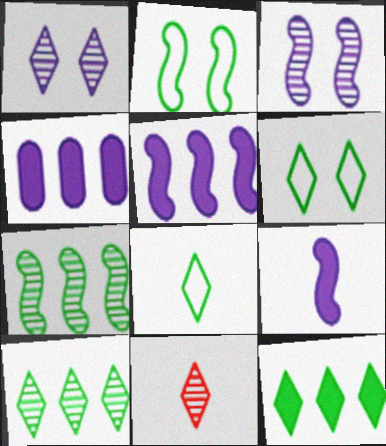[[1, 10, 11], 
[2, 4, 11]]